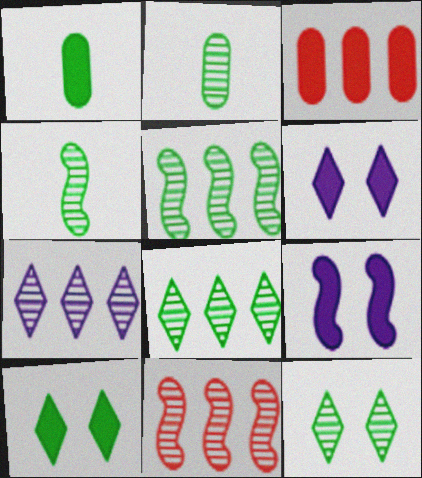[[2, 5, 12]]